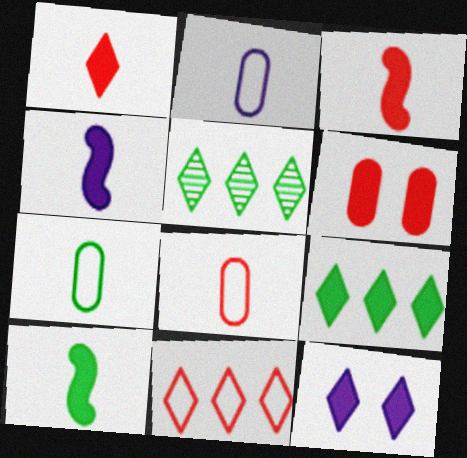[[1, 9, 12], 
[2, 7, 8], 
[3, 4, 10], 
[4, 6, 9]]